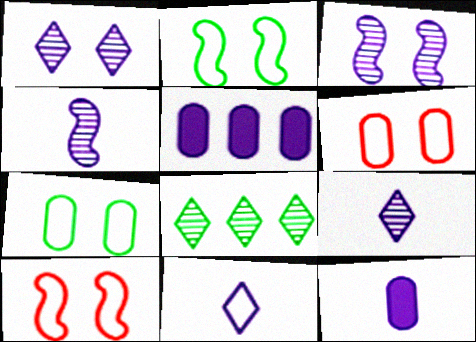[[3, 5, 11], 
[4, 11, 12], 
[8, 10, 12]]